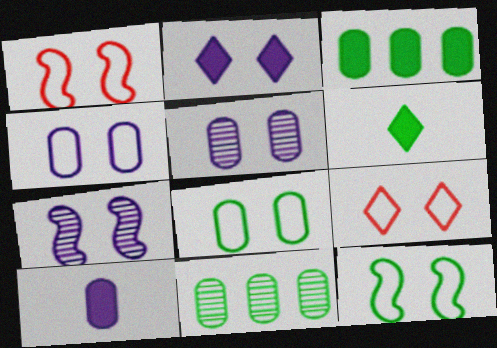[[2, 4, 7], 
[4, 9, 12], 
[6, 11, 12]]